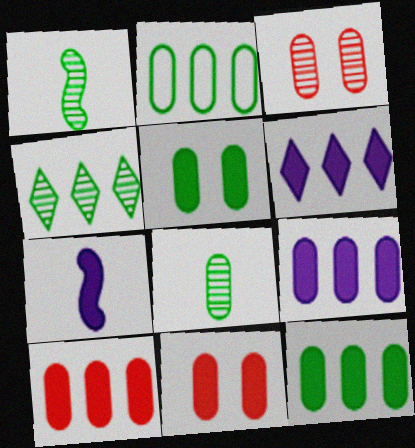[[2, 5, 8], 
[9, 10, 12]]